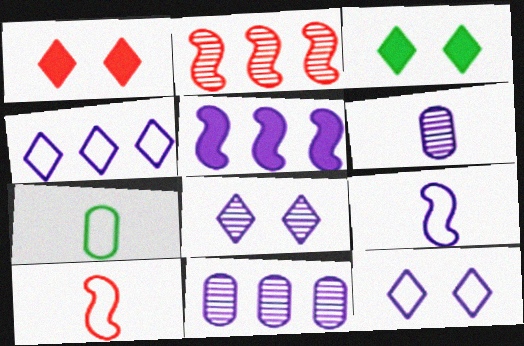[[3, 10, 11], 
[4, 5, 11], 
[5, 6, 12]]